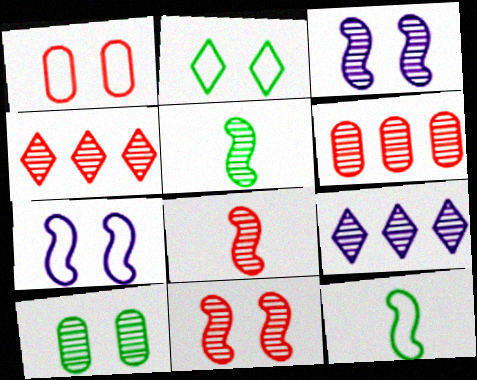[[1, 2, 7], 
[8, 9, 10]]